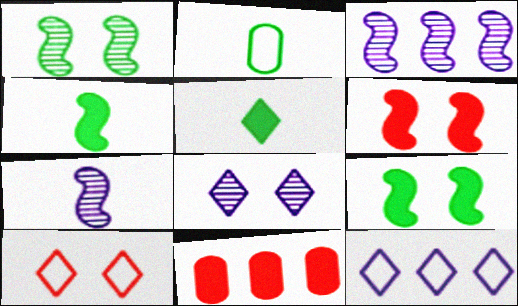[]